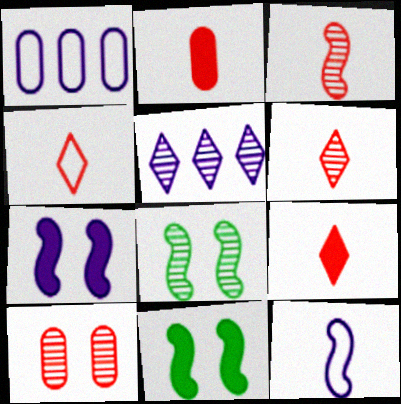[[1, 6, 11], 
[1, 8, 9], 
[2, 3, 4], 
[4, 6, 9]]